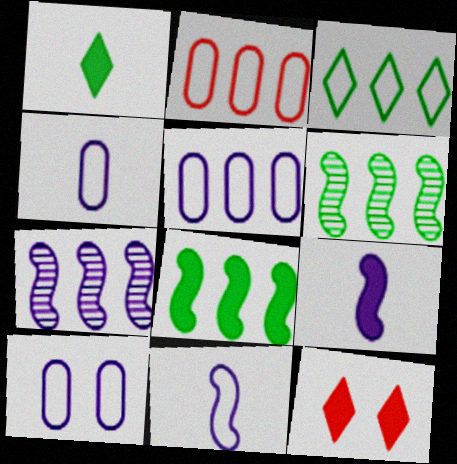[[4, 5, 10], 
[4, 6, 12]]